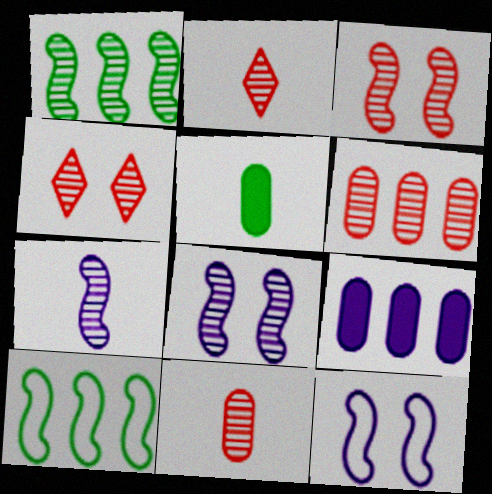[[1, 3, 7], 
[2, 3, 6]]